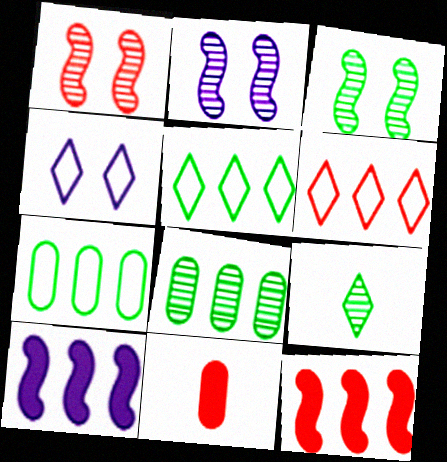[[1, 2, 3], 
[1, 6, 11], 
[2, 5, 11], 
[3, 8, 9], 
[6, 8, 10]]